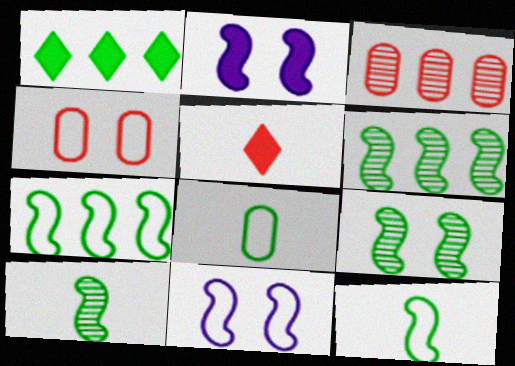[[1, 8, 9], 
[6, 9, 10]]